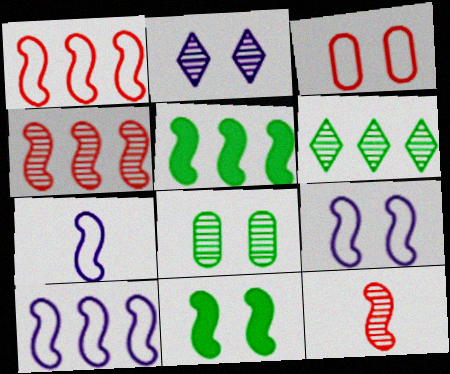[[2, 3, 11], 
[4, 5, 10], 
[4, 7, 11], 
[5, 9, 12], 
[7, 9, 10], 
[10, 11, 12]]